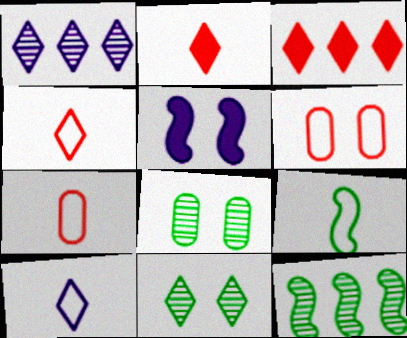[[3, 10, 11], 
[5, 6, 11], 
[7, 9, 10]]